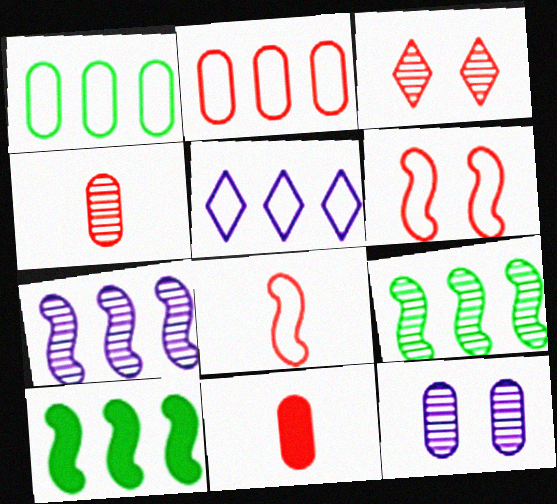[[1, 11, 12]]